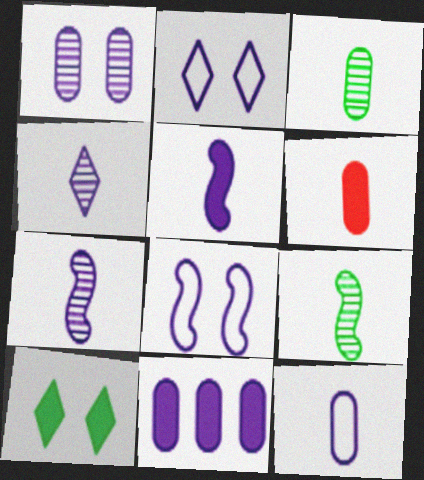[[1, 11, 12], 
[2, 7, 11], 
[3, 6, 12], 
[4, 5, 12], 
[4, 8, 11]]